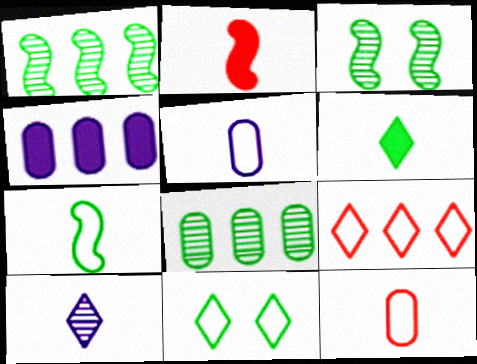[[1, 4, 9]]